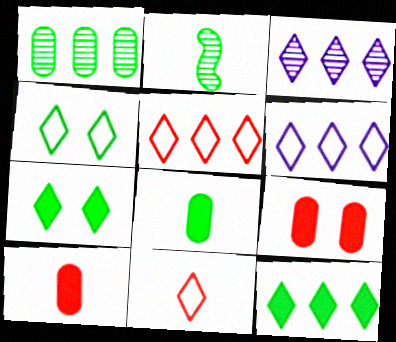[[2, 6, 9], 
[3, 5, 12], 
[3, 7, 11], 
[4, 6, 11]]